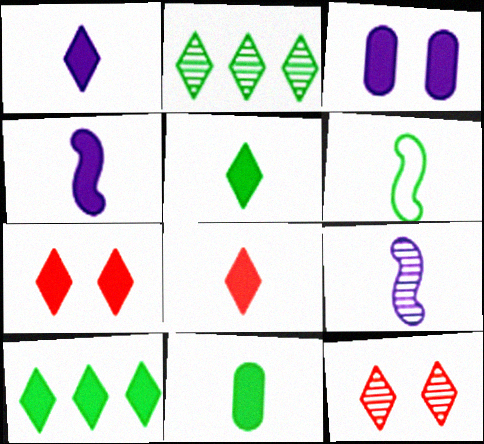[[1, 5, 8], 
[1, 7, 10], 
[4, 8, 11]]